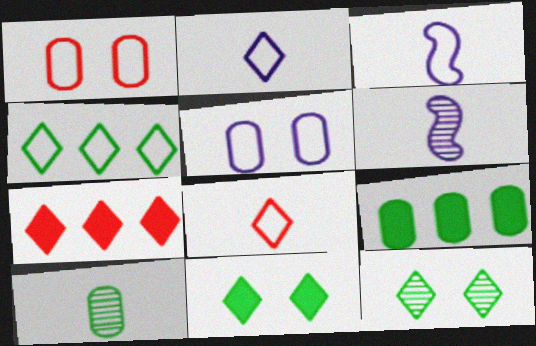[[1, 3, 4], 
[2, 7, 12]]